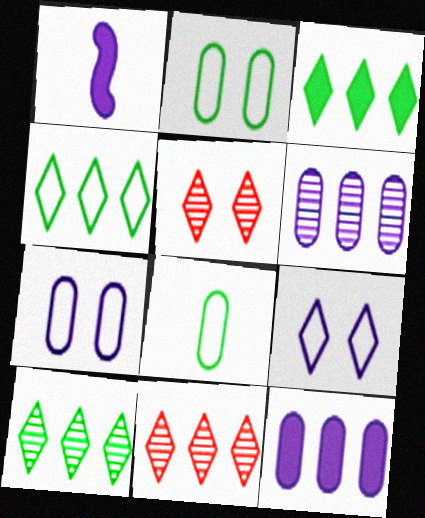[[1, 2, 11], 
[1, 6, 9], 
[3, 4, 10]]